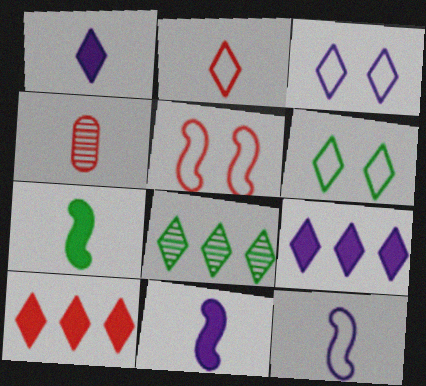[[4, 5, 10]]